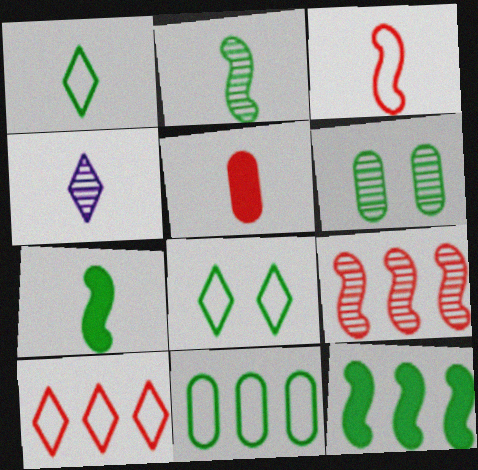[[1, 6, 12], 
[4, 6, 9]]